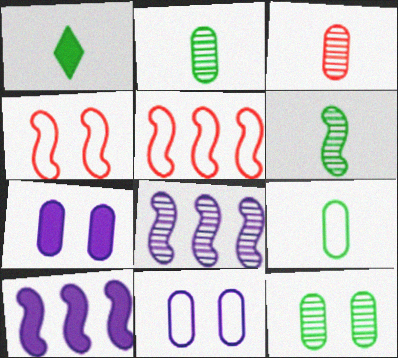[[1, 6, 9], 
[4, 6, 10]]